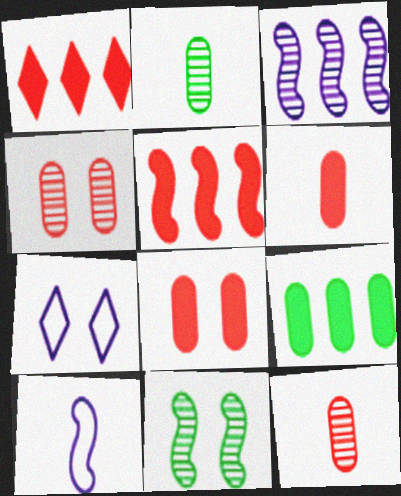[[2, 5, 7], 
[5, 10, 11], 
[7, 8, 11]]